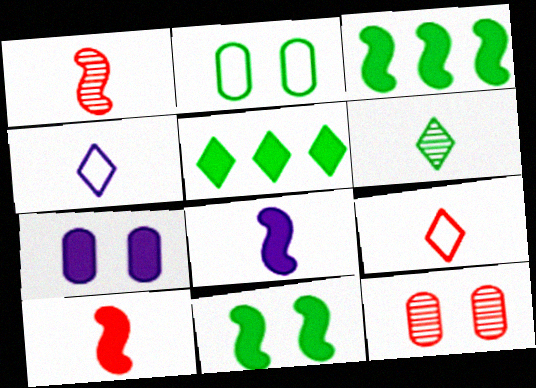[[2, 3, 6], 
[2, 7, 12], 
[3, 4, 12], 
[5, 7, 10]]